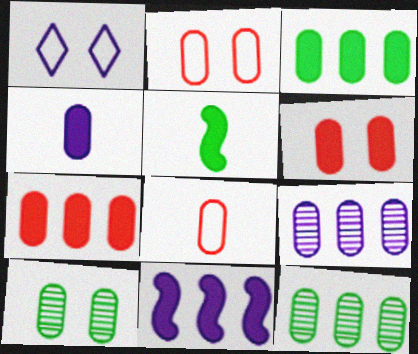[[2, 4, 12], 
[3, 4, 6]]